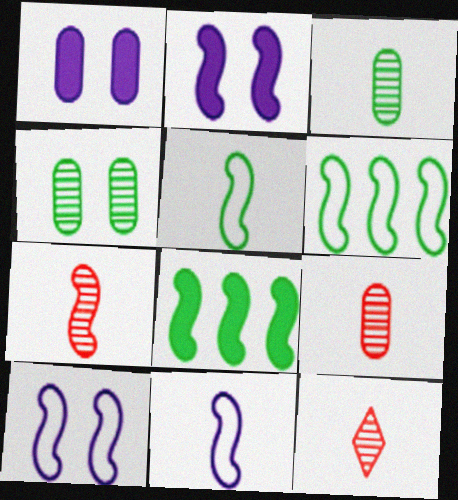[[1, 6, 12], 
[2, 6, 7], 
[7, 8, 10], 
[7, 9, 12]]